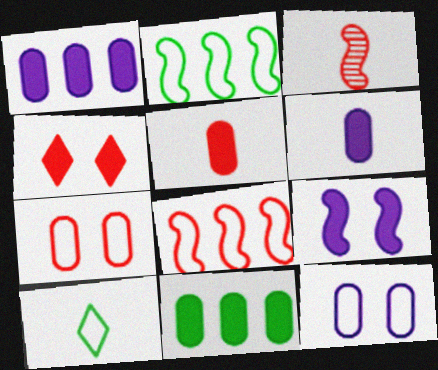[[2, 3, 9], 
[3, 6, 10], 
[8, 10, 12]]